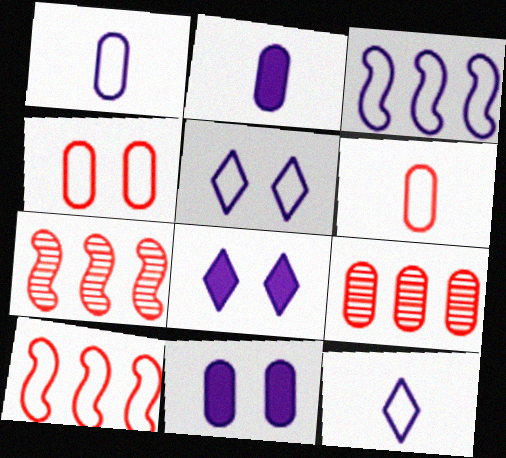[[1, 3, 5]]